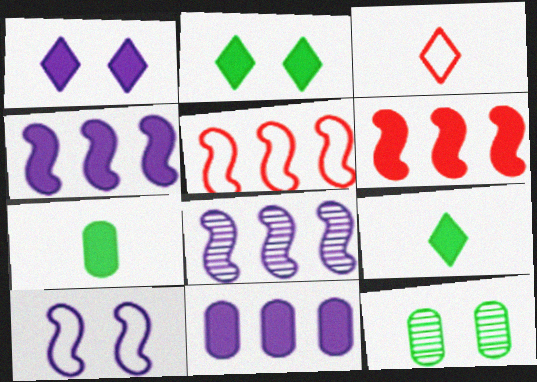[[1, 6, 7], 
[3, 4, 12]]